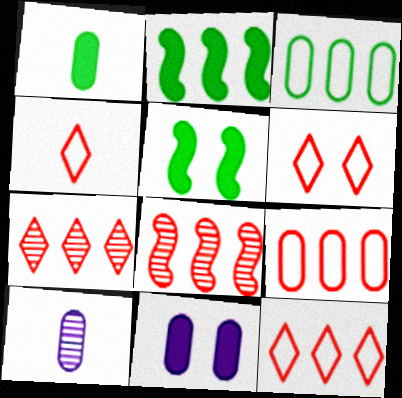[[2, 6, 10], 
[4, 6, 12], 
[5, 10, 12]]